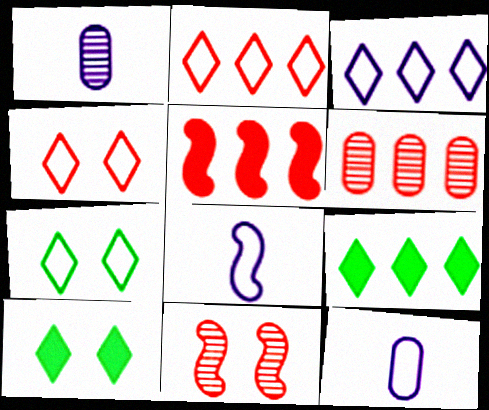[[1, 5, 7], 
[2, 5, 6], 
[6, 8, 10], 
[9, 11, 12]]